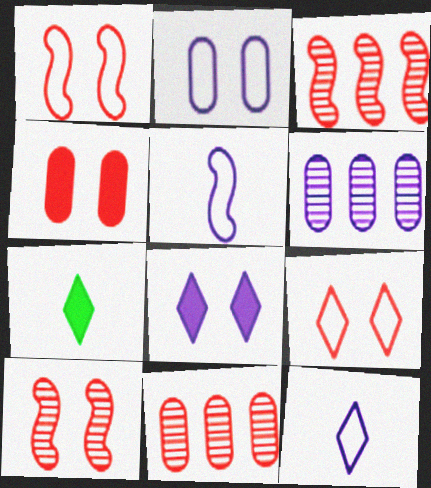[[1, 6, 7], 
[2, 3, 7], 
[4, 9, 10], 
[5, 6, 8]]